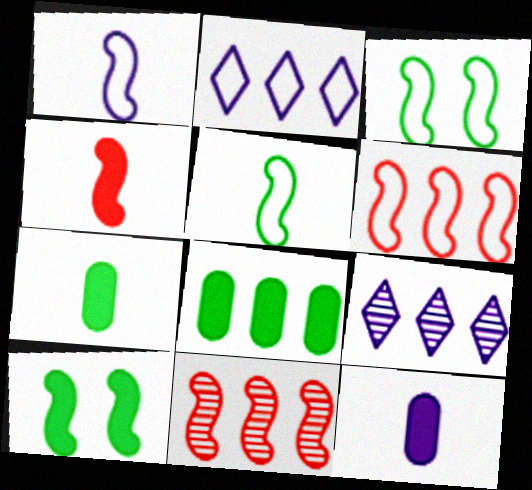[[1, 3, 6], 
[1, 10, 11], 
[2, 8, 11], 
[6, 8, 9]]